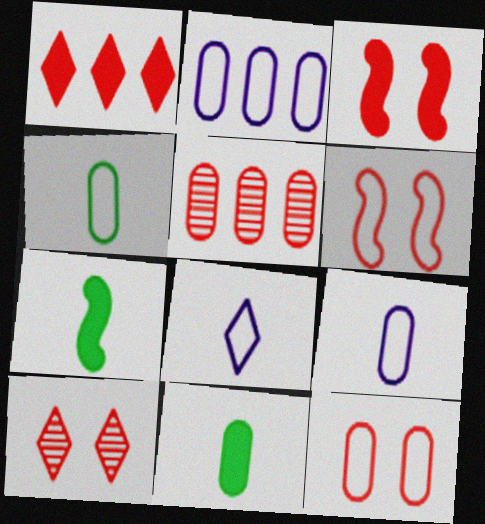[[2, 4, 12], 
[2, 7, 10], 
[3, 10, 12]]